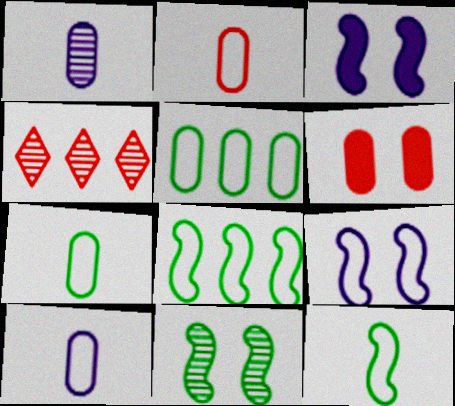[[1, 4, 11], 
[1, 5, 6], 
[2, 7, 10], 
[3, 4, 7]]